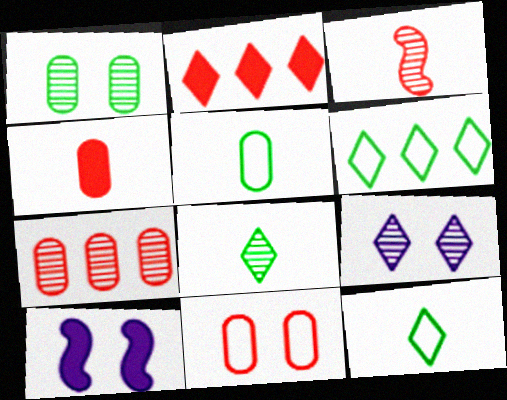[[2, 3, 11], 
[2, 9, 12], 
[4, 7, 11], 
[7, 10, 12]]